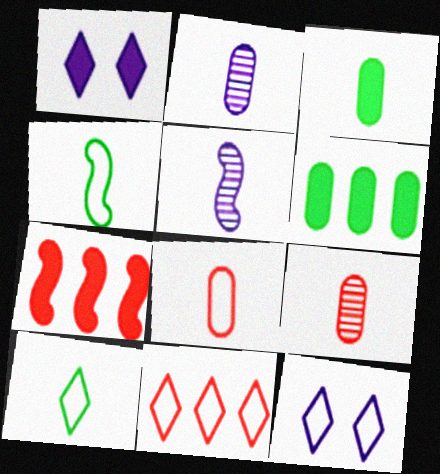[[1, 3, 7], 
[2, 3, 8], 
[10, 11, 12]]